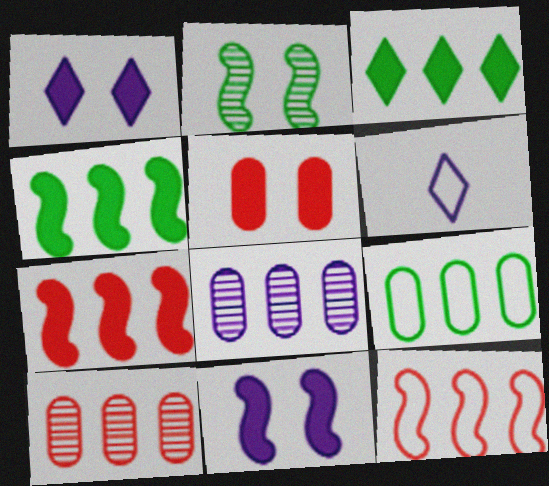[[3, 8, 12], 
[6, 8, 11]]